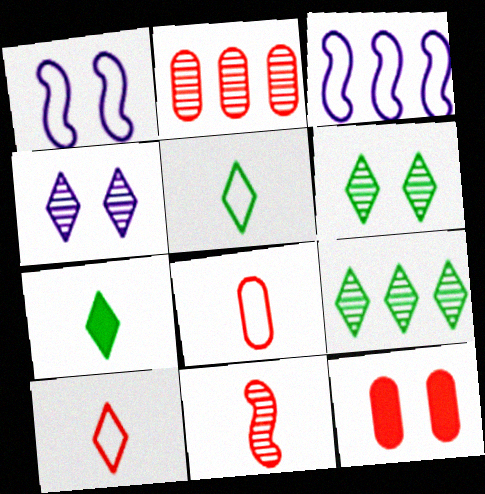[[1, 2, 7], 
[1, 6, 12], 
[2, 8, 12]]